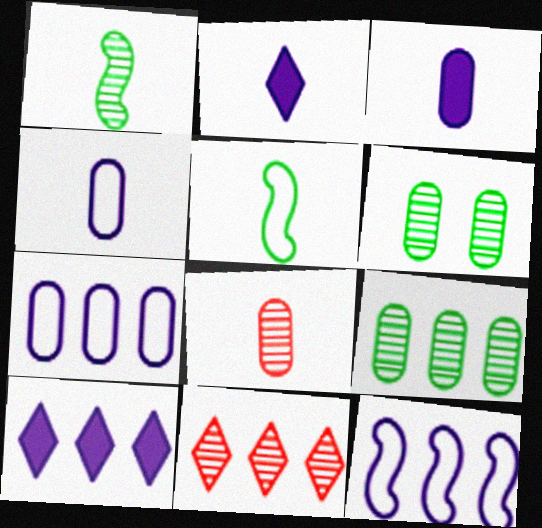[[2, 5, 8]]